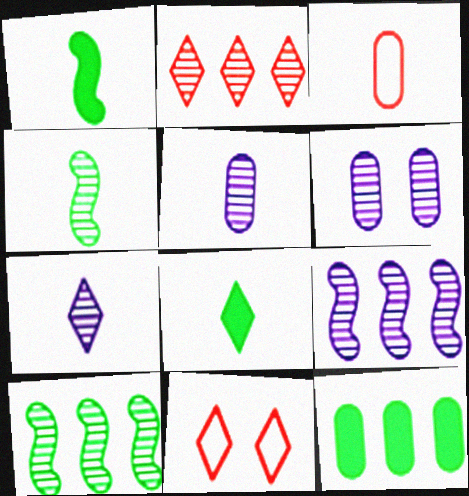[[1, 3, 7], 
[2, 4, 6], 
[3, 6, 12], 
[6, 7, 9]]